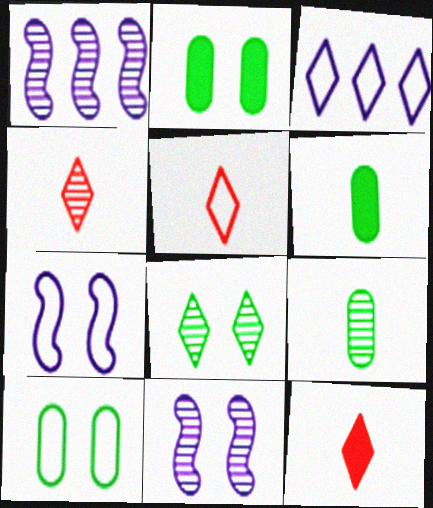[[1, 2, 5], 
[1, 10, 12], 
[3, 8, 12], 
[4, 5, 12]]